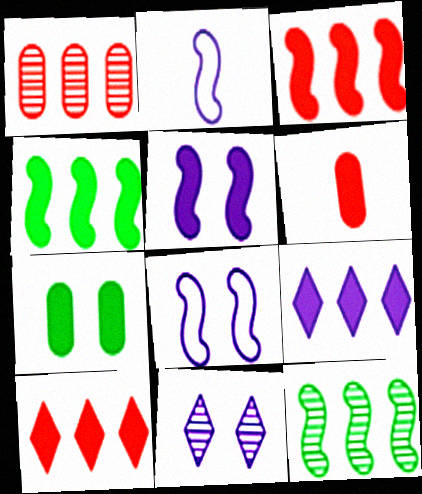[]